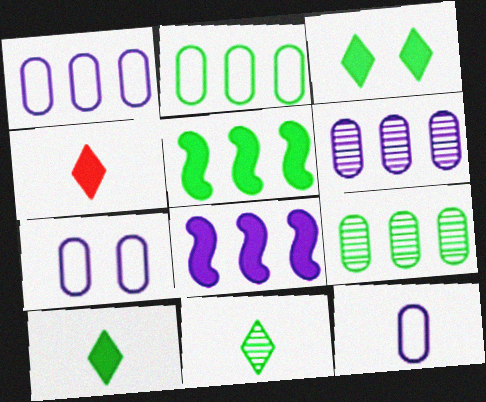[[1, 7, 12]]